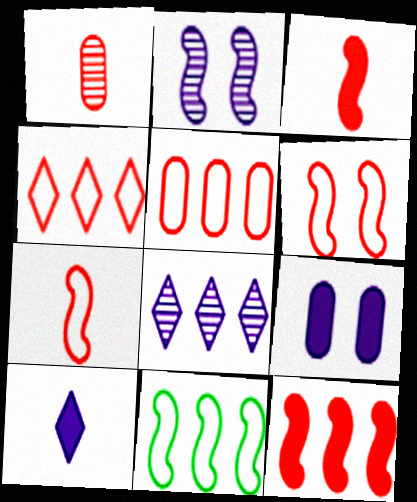[[2, 3, 11]]